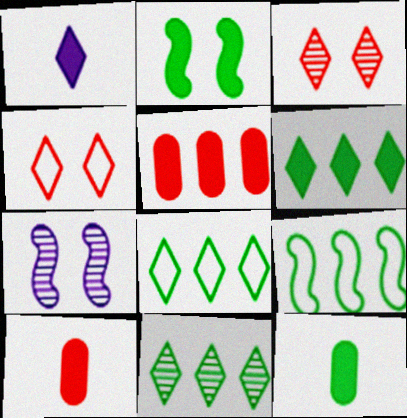[[1, 2, 5], 
[1, 3, 8], 
[1, 4, 11], 
[2, 6, 12], 
[6, 8, 11], 
[7, 8, 10]]